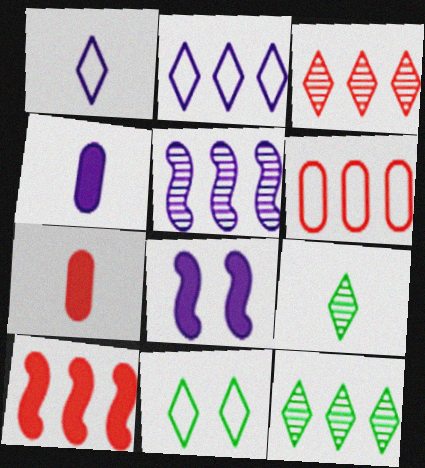[[3, 6, 10], 
[5, 7, 11], 
[6, 8, 9]]